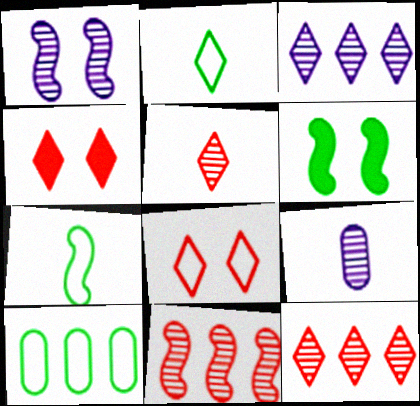[[1, 3, 9], 
[2, 3, 4]]